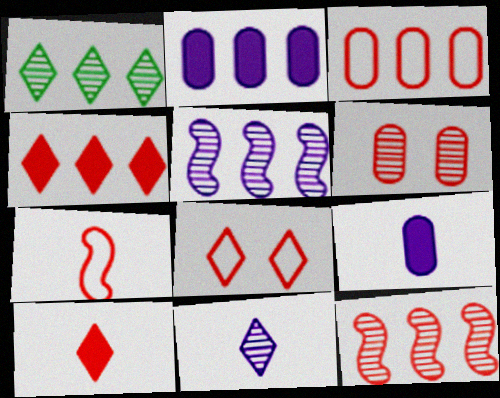[[3, 4, 12], 
[3, 7, 8], 
[4, 6, 7]]